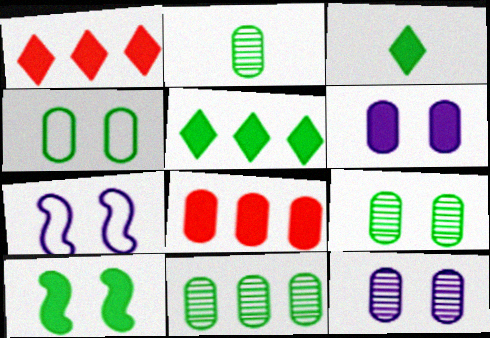[[1, 2, 7], 
[2, 9, 11]]